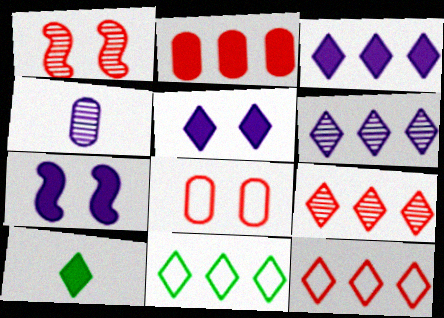[[2, 7, 10], 
[3, 9, 11]]